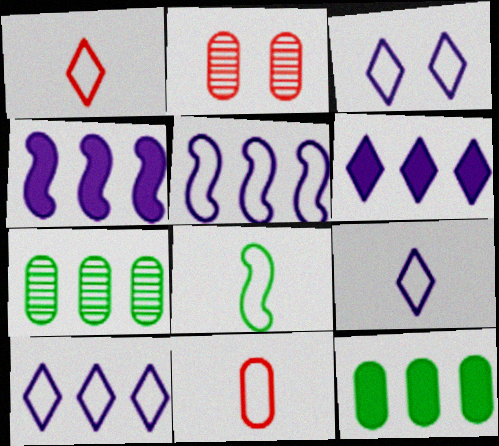[[2, 6, 8], 
[3, 9, 10], 
[8, 9, 11]]